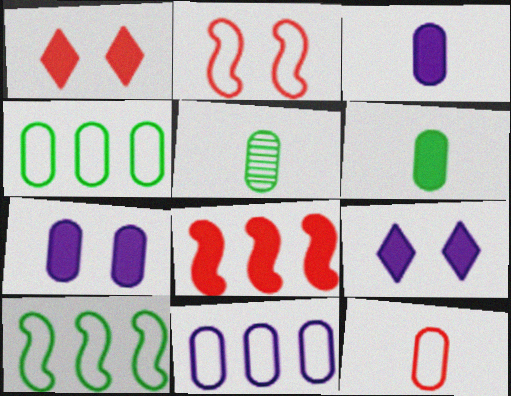[[3, 5, 12], 
[6, 8, 9]]